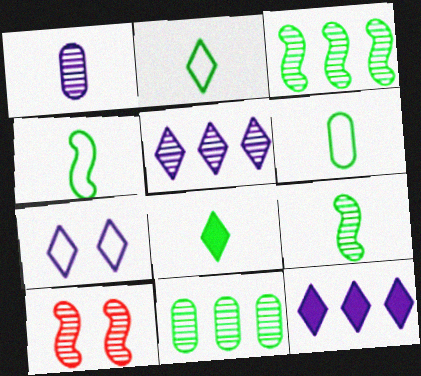[[2, 4, 6], 
[6, 8, 9], 
[6, 10, 12]]